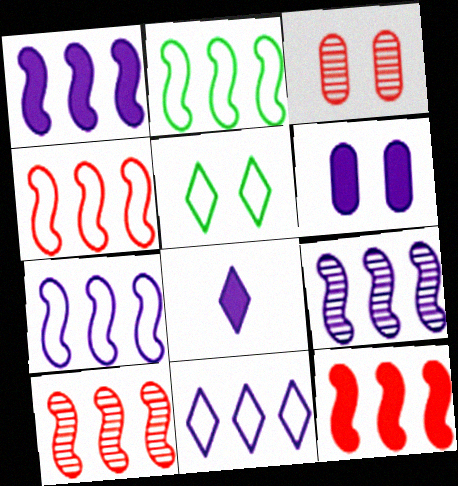[[1, 2, 10], 
[1, 6, 8], 
[1, 7, 9], 
[2, 3, 8], 
[2, 4, 7], 
[2, 9, 12], 
[4, 10, 12]]